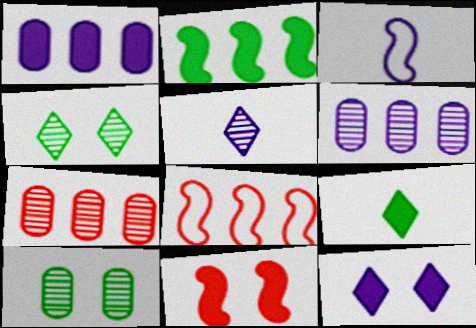[[1, 9, 11], 
[3, 6, 12]]